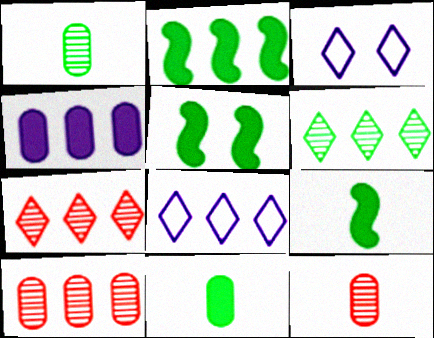[[2, 3, 12], 
[2, 5, 9], 
[2, 8, 10], 
[3, 9, 10], 
[5, 8, 12]]